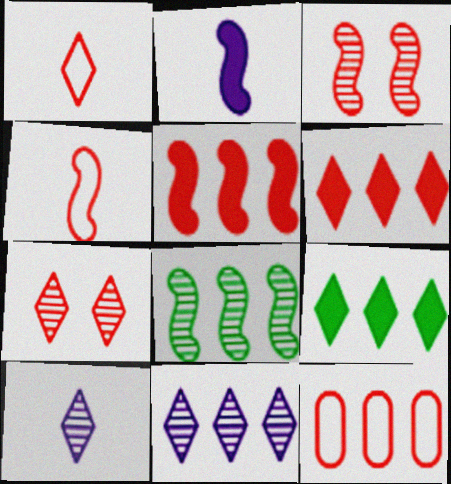[[1, 6, 7], 
[3, 4, 5]]